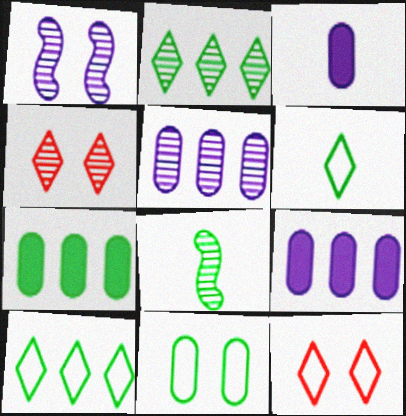[[4, 5, 8], 
[8, 9, 12]]